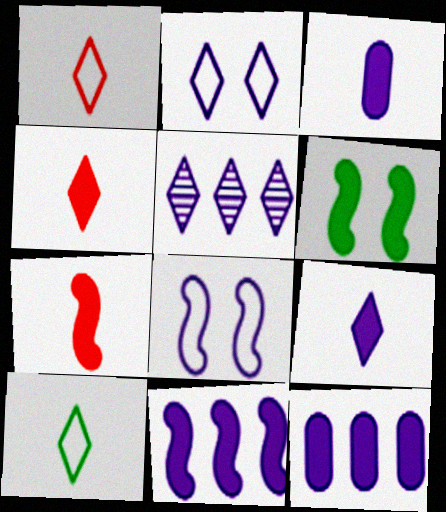[[2, 5, 9], 
[3, 5, 8], 
[4, 6, 12], 
[6, 7, 11]]